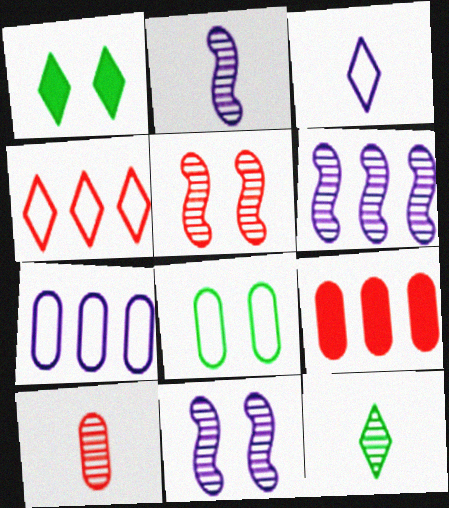[[2, 6, 11], 
[2, 10, 12]]